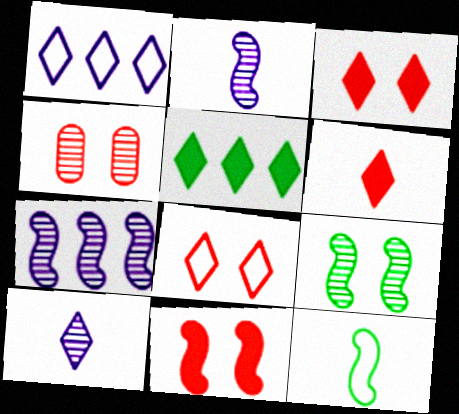[[4, 8, 11], 
[5, 8, 10], 
[7, 11, 12]]